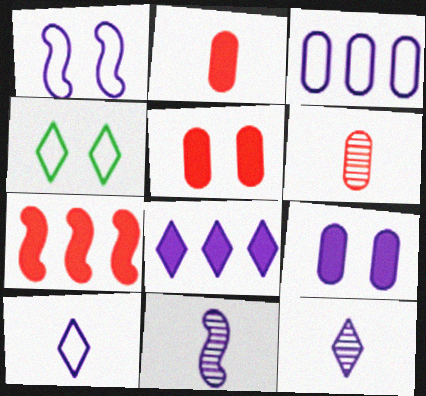[[1, 3, 10]]